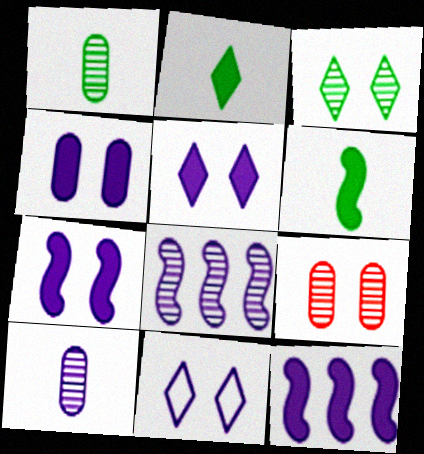[[4, 5, 7], 
[10, 11, 12]]